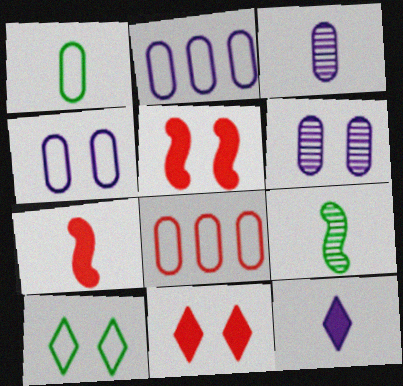[[1, 4, 8], 
[2, 9, 11], 
[5, 6, 10]]